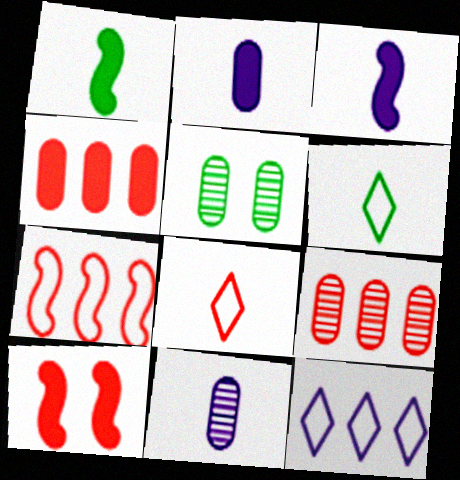[[1, 8, 11], 
[5, 9, 11], 
[8, 9, 10]]